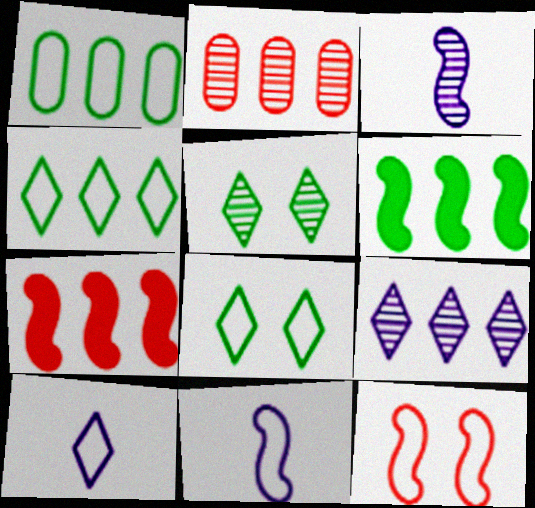[[1, 7, 9], 
[1, 10, 12], 
[2, 3, 5], 
[3, 6, 12]]